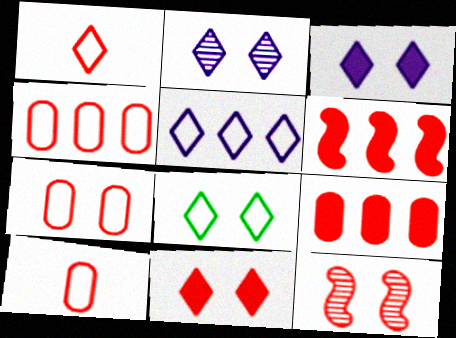[[1, 5, 8], 
[1, 9, 12], 
[2, 8, 11], 
[4, 7, 10], 
[7, 11, 12]]